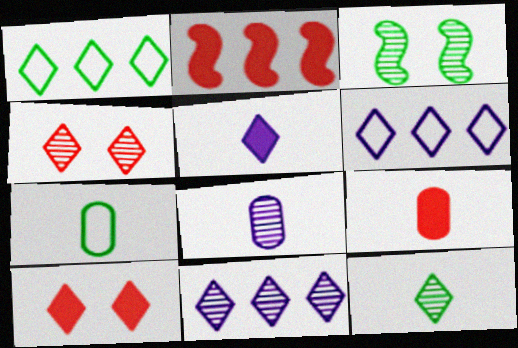[[1, 4, 5], 
[2, 9, 10], 
[3, 6, 9], 
[4, 11, 12], 
[6, 10, 12], 
[7, 8, 9]]